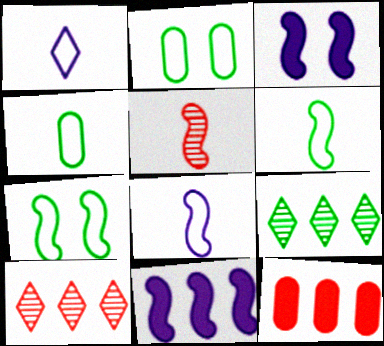[[3, 4, 10], 
[5, 7, 11]]